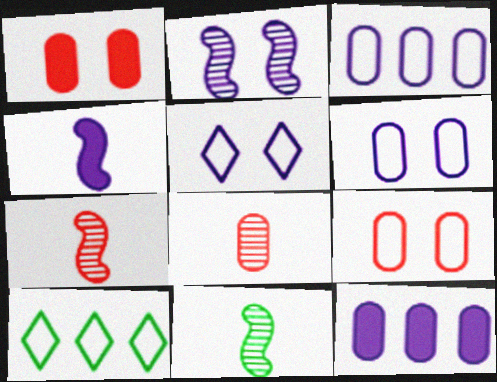[]